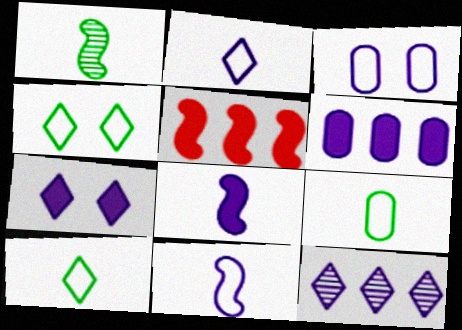[[2, 7, 12], 
[3, 8, 12], 
[6, 7, 8]]